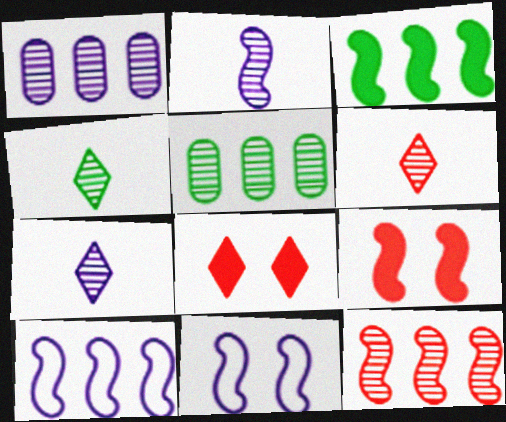[[3, 10, 12], 
[4, 6, 7]]